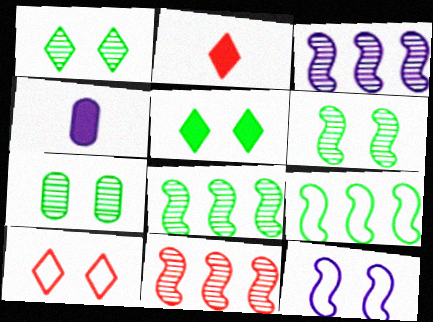[[1, 6, 7], 
[3, 8, 11], 
[4, 8, 10]]